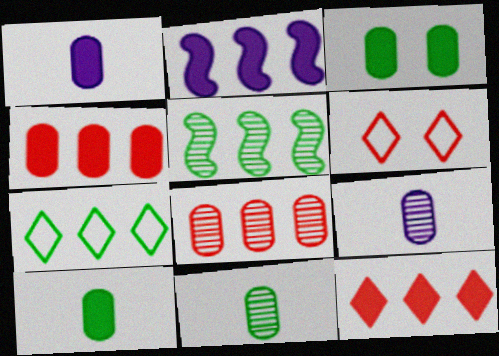[[1, 3, 4], 
[1, 5, 6], 
[2, 6, 11], 
[2, 7, 8]]